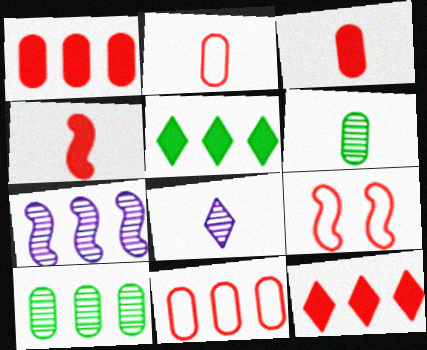[[5, 7, 11]]